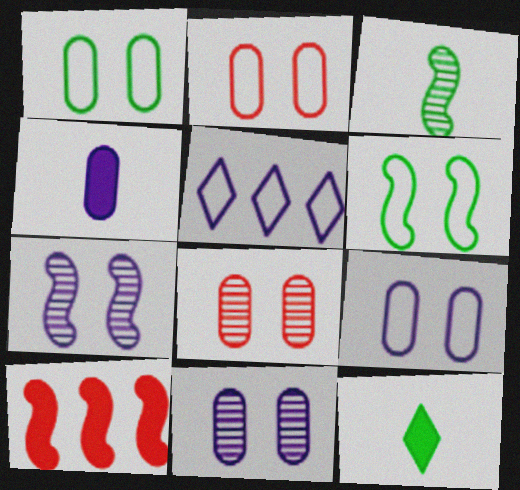[[1, 2, 9], 
[4, 5, 7]]